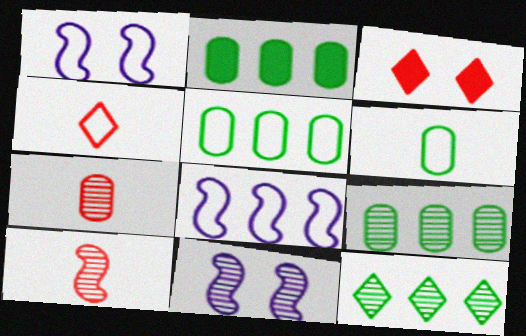[[1, 4, 5], 
[2, 4, 11], 
[2, 5, 9], 
[7, 11, 12]]